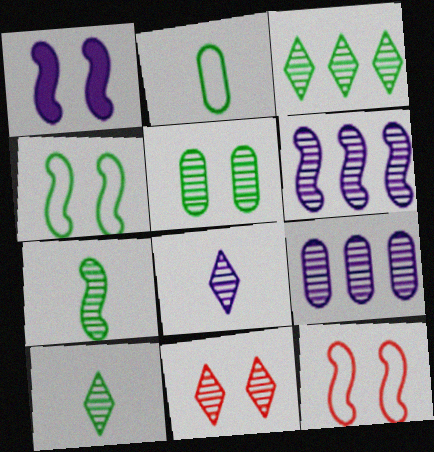[[3, 5, 7], 
[3, 8, 11], 
[7, 9, 11]]